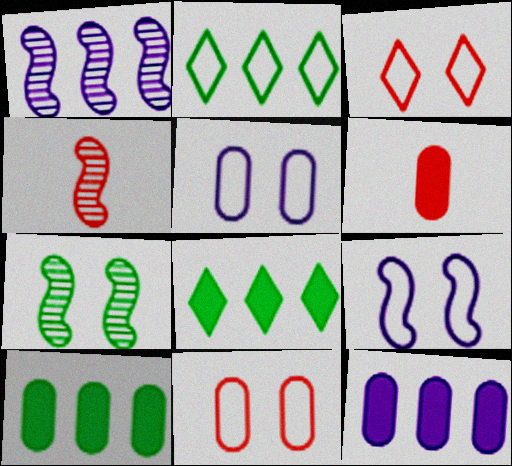[[1, 4, 7], 
[4, 5, 8]]